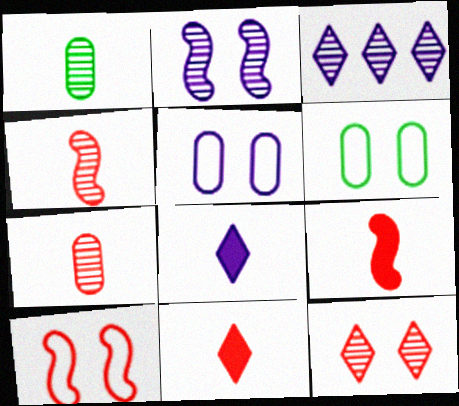[[3, 6, 9]]